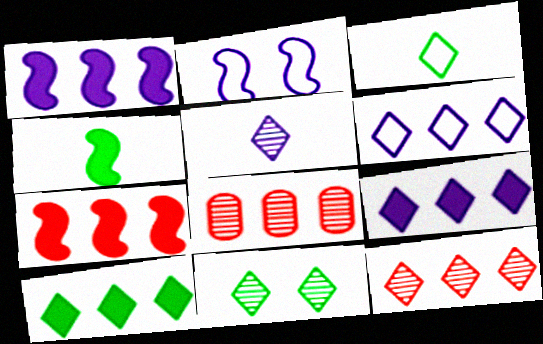[[3, 10, 11], 
[5, 11, 12], 
[6, 10, 12]]